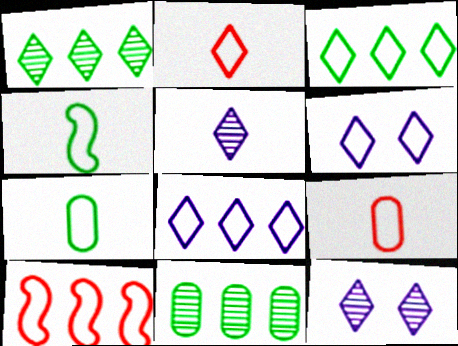[[2, 3, 6], 
[6, 7, 10]]